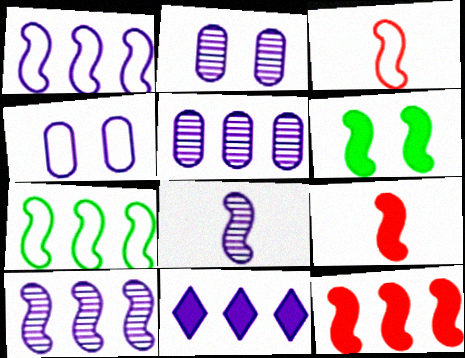[[1, 5, 11], 
[3, 6, 10], 
[4, 8, 11], 
[7, 10, 12]]